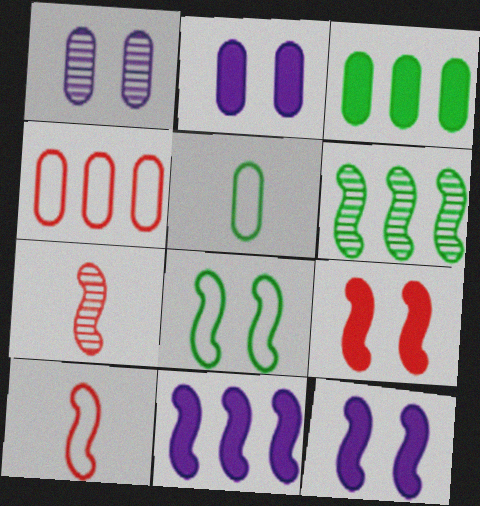[[6, 10, 12], 
[7, 8, 11]]